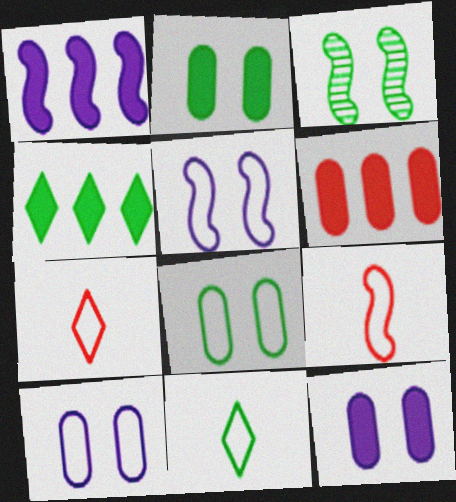[[1, 3, 9], 
[1, 4, 6]]